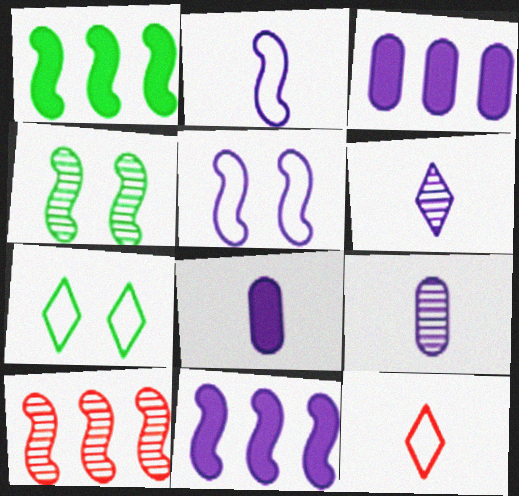[[2, 6, 8], 
[3, 4, 12], 
[3, 5, 6], 
[7, 8, 10]]